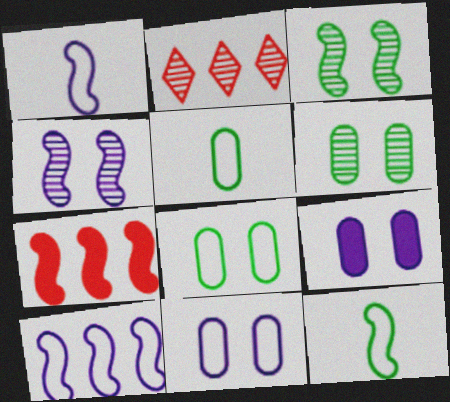[[1, 3, 7], 
[2, 9, 12], 
[4, 7, 12]]